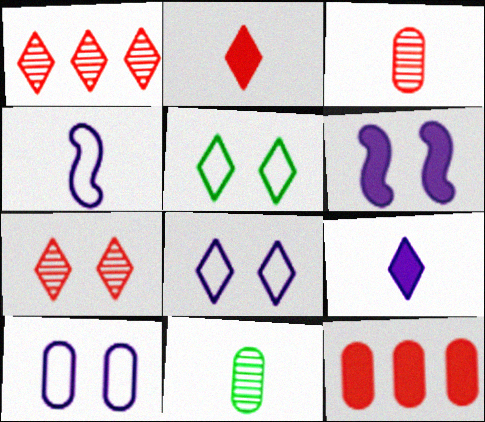[[1, 5, 9], 
[2, 4, 11], 
[10, 11, 12]]